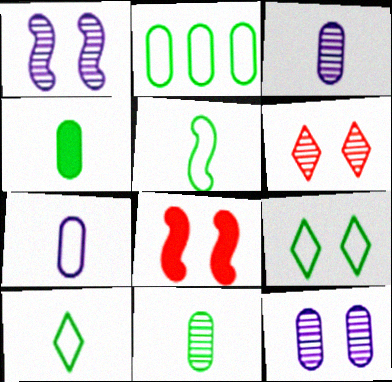[[2, 5, 9], 
[8, 9, 12]]